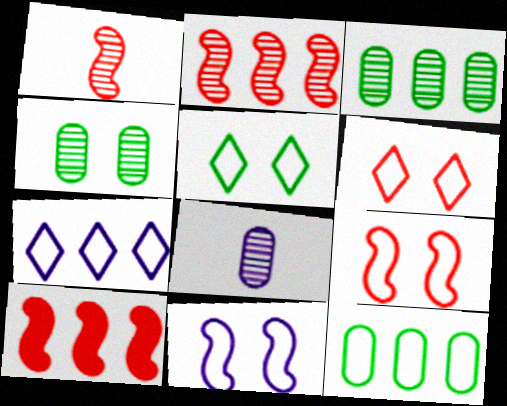[[1, 9, 10], 
[3, 7, 10], 
[5, 8, 10]]